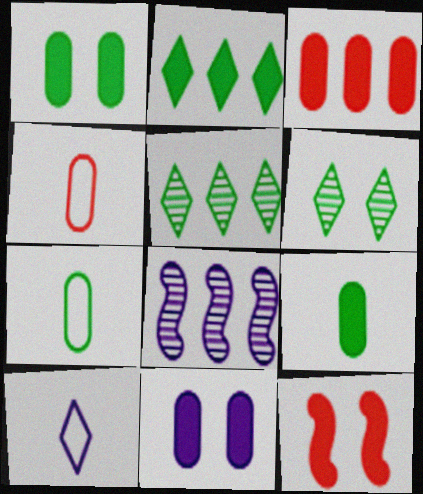[[3, 9, 11], 
[8, 10, 11]]